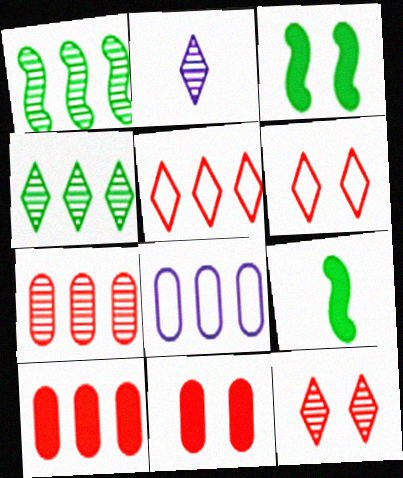[[2, 4, 12], 
[8, 9, 12]]